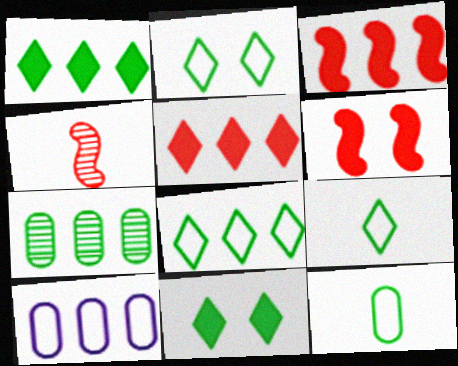[[2, 8, 9], 
[4, 10, 11]]